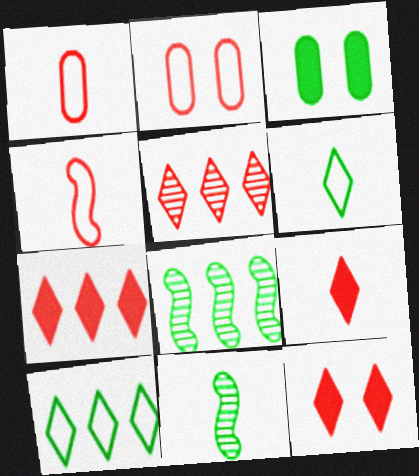[[3, 6, 8], 
[3, 10, 11], 
[7, 9, 12]]